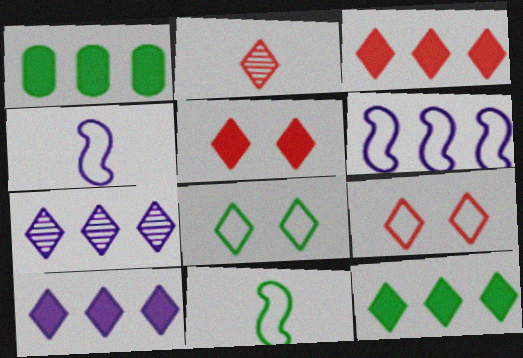[[2, 3, 9], 
[2, 8, 10], 
[3, 10, 12]]